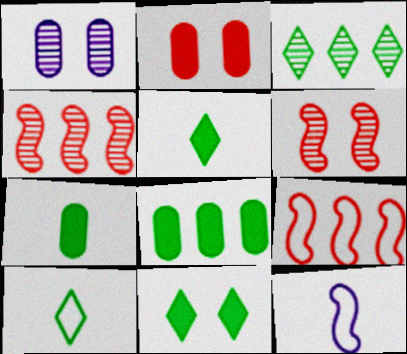[[1, 5, 9], 
[2, 3, 12], 
[3, 10, 11]]